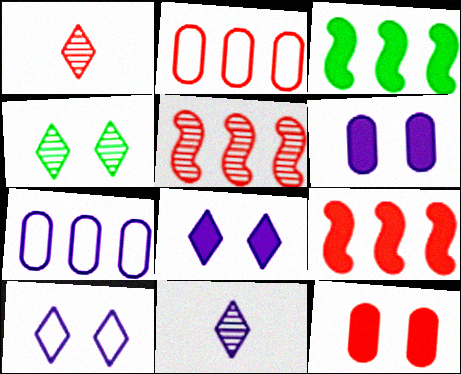[]